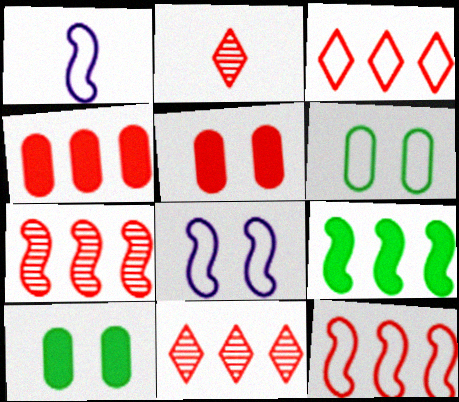[[1, 3, 6], 
[1, 10, 11], 
[2, 5, 12], 
[3, 4, 7], 
[4, 11, 12]]